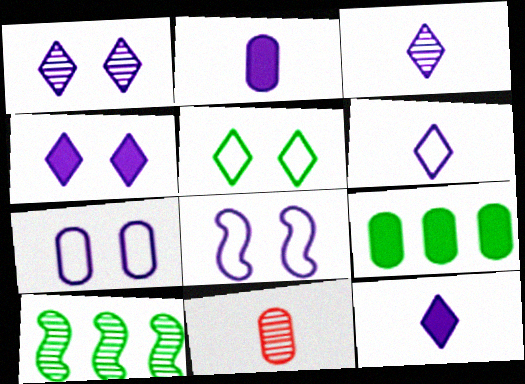[[1, 10, 11], 
[3, 6, 12], 
[7, 9, 11]]